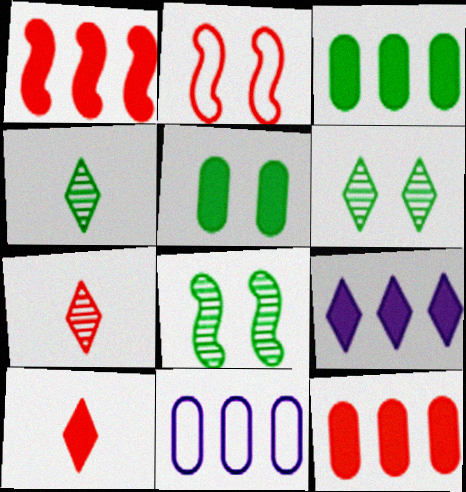[[1, 3, 9], 
[2, 7, 12], 
[8, 10, 11]]